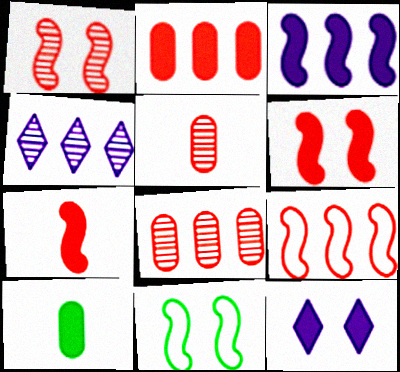[[1, 7, 9]]